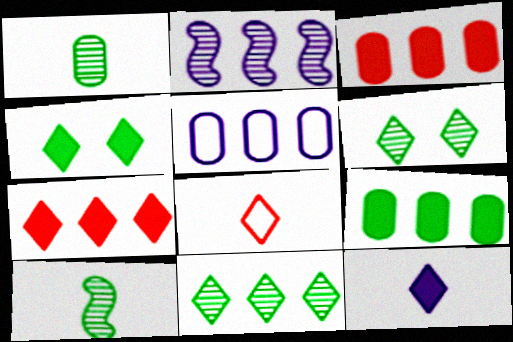[[4, 7, 12]]